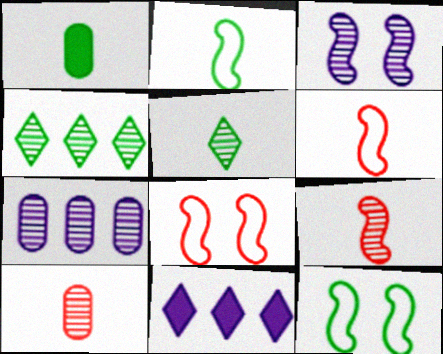[[1, 2, 5], 
[1, 4, 12], 
[3, 4, 10], 
[10, 11, 12]]